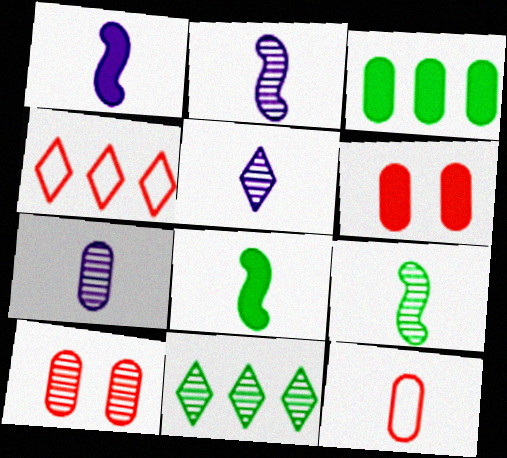[[2, 5, 7], 
[2, 10, 11], 
[5, 8, 12]]